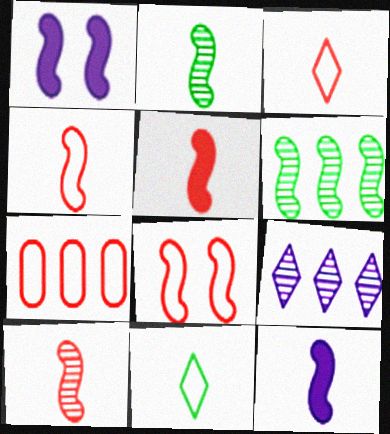[[1, 4, 6], 
[2, 4, 12], 
[3, 7, 8], 
[4, 5, 10], 
[6, 8, 12]]